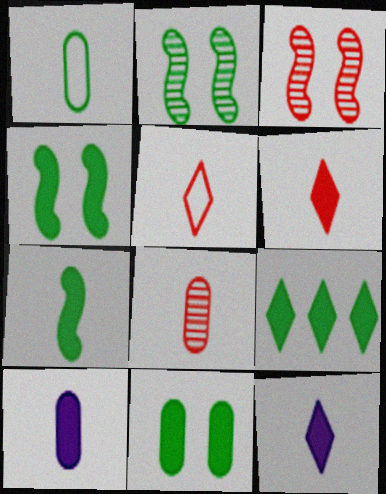[[1, 2, 9], 
[1, 8, 10], 
[6, 7, 10], 
[7, 9, 11]]